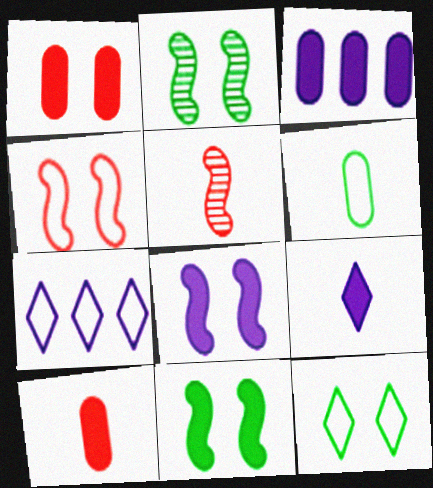[[2, 4, 8], 
[2, 7, 10], 
[3, 5, 12], 
[3, 8, 9], 
[4, 6, 7], 
[5, 6, 9]]